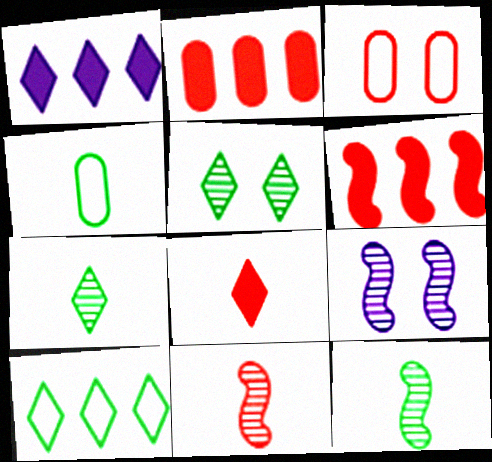[[1, 3, 12]]